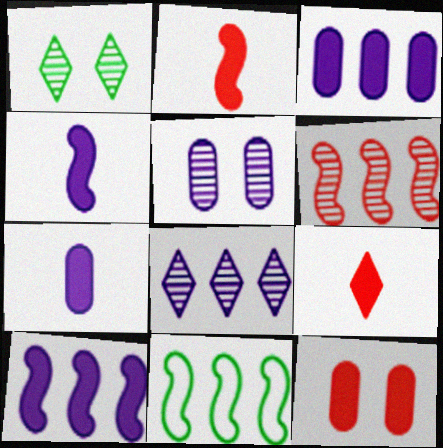[[5, 9, 11], 
[6, 10, 11]]